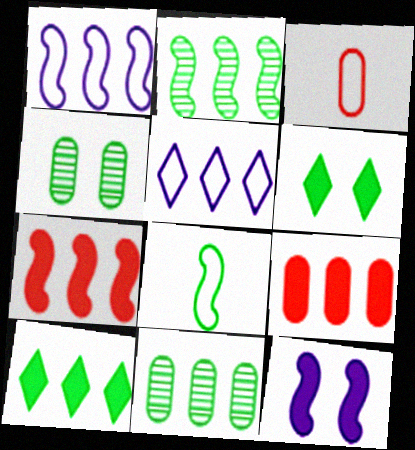[[1, 2, 7], 
[2, 5, 9], 
[4, 8, 10], 
[5, 7, 11], 
[6, 8, 11]]